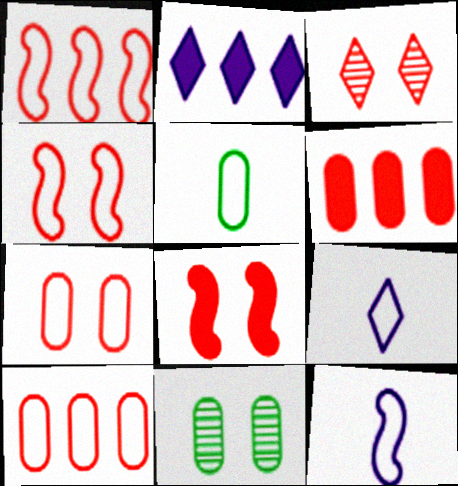[[3, 7, 8]]